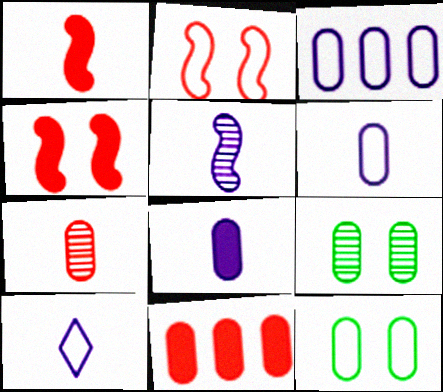[[5, 8, 10], 
[6, 9, 11]]